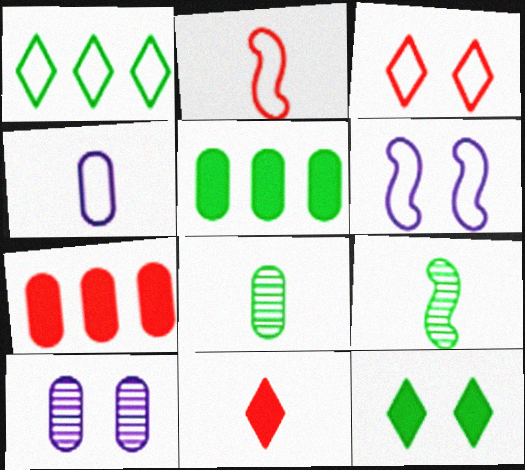[[4, 9, 11]]